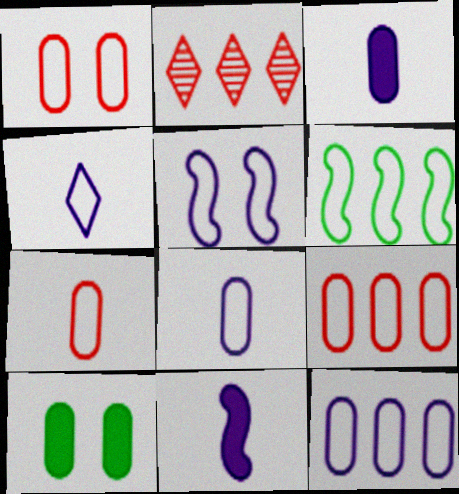[[1, 4, 6], 
[1, 7, 9], 
[4, 5, 12]]